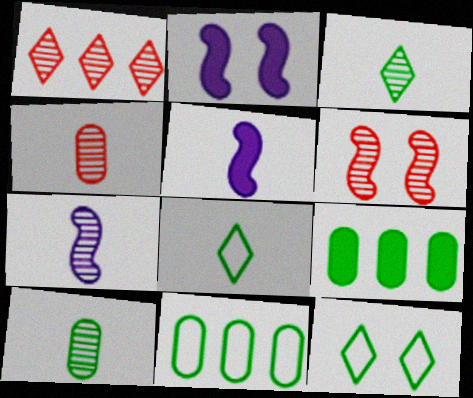[[1, 4, 6], 
[3, 4, 7], 
[4, 5, 8]]